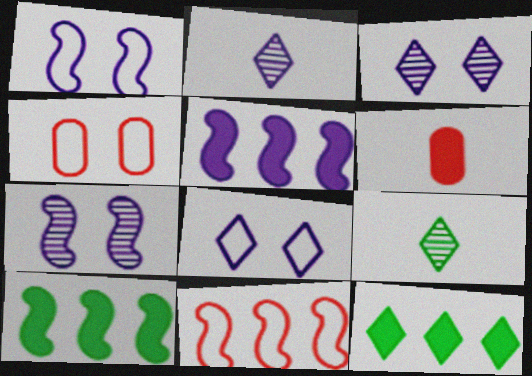[[2, 4, 10], 
[4, 5, 9]]